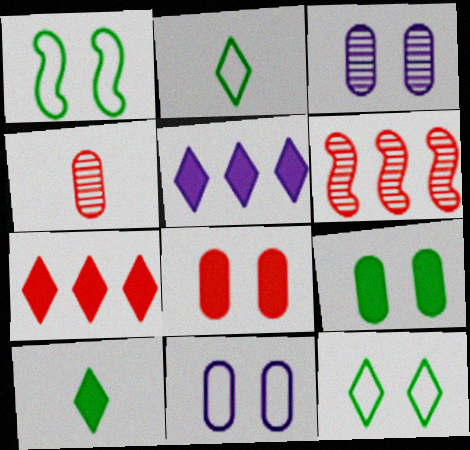[[1, 4, 5], 
[6, 10, 11]]